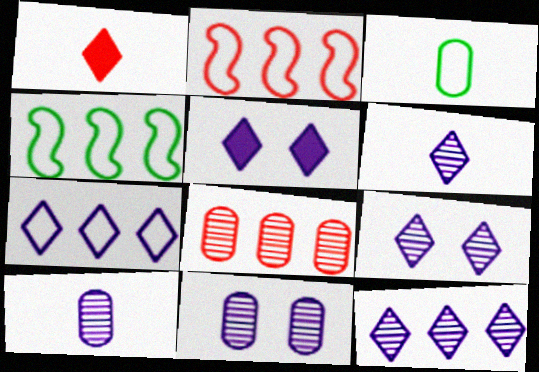[[1, 4, 11], 
[5, 6, 7], 
[6, 9, 12]]